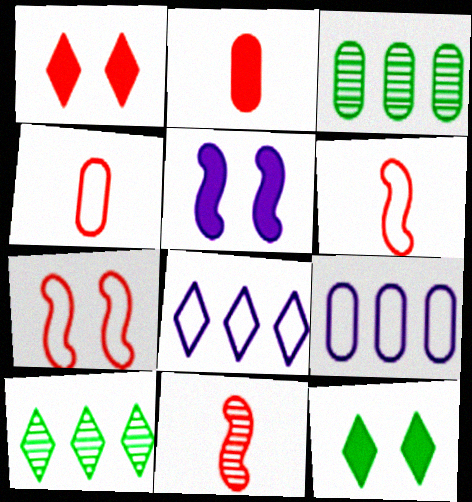[[4, 5, 10], 
[9, 11, 12]]